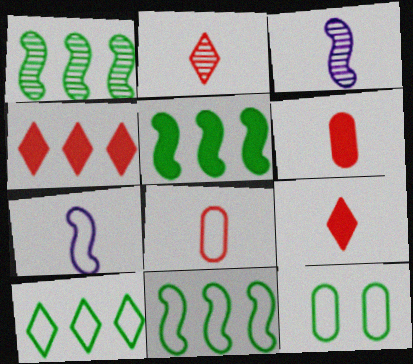[[1, 5, 11], 
[3, 4, 12]]